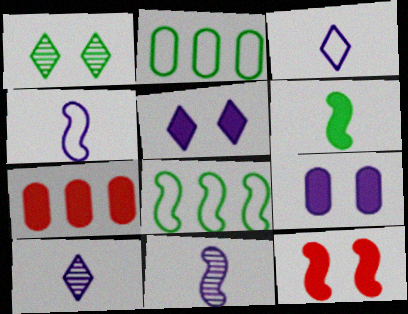[[1, 2, 6], 
[1, 4, 7], 
[2, 10, 12], 
[5, 6, 7], 
[8, 11, 12]]